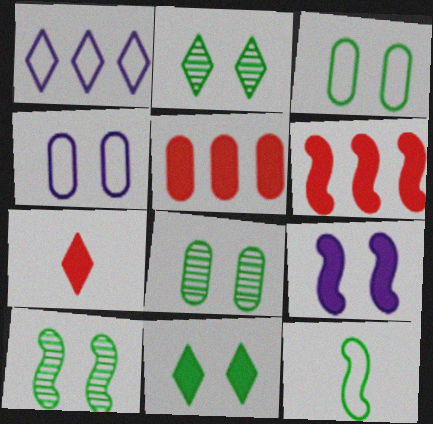[[1, 2, 7], 
[2, 8, 10], 
[3, 10, 11]]